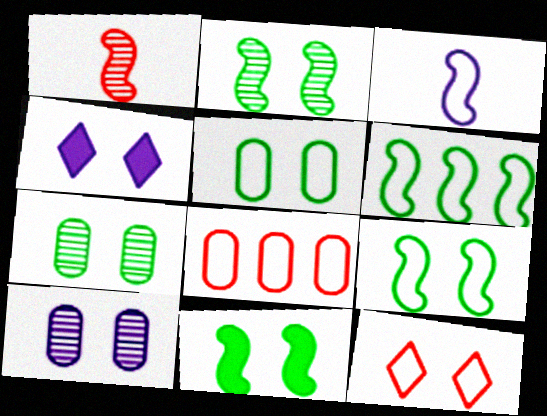[[2, 9, 11], 
[10, 11, 12]]